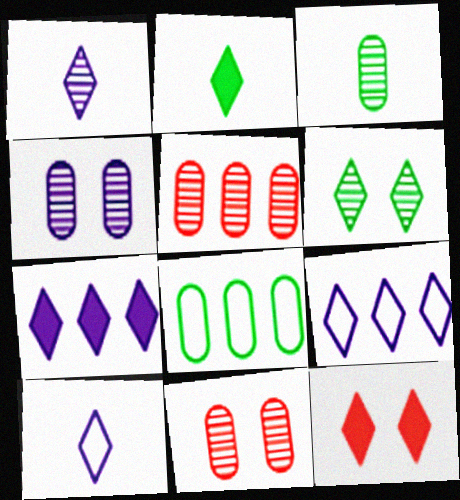[[2, 7, 12], 
[3, 4, 5]]